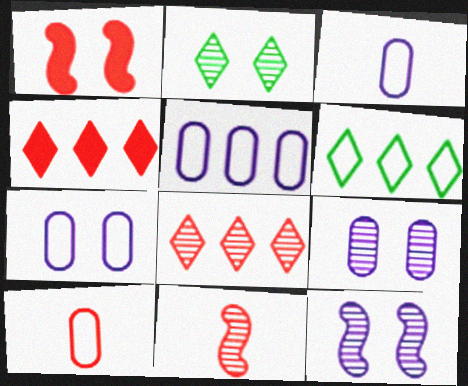[[1, 2, 7], 
[1, 8, 10], 
[3, 5, 7]]